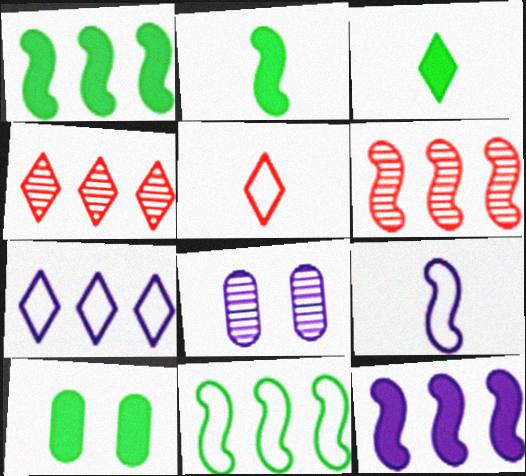[[1, 3, 10], 
[1, 5, 8], 
[4, 9, 10], 
[6, 11, 12]]